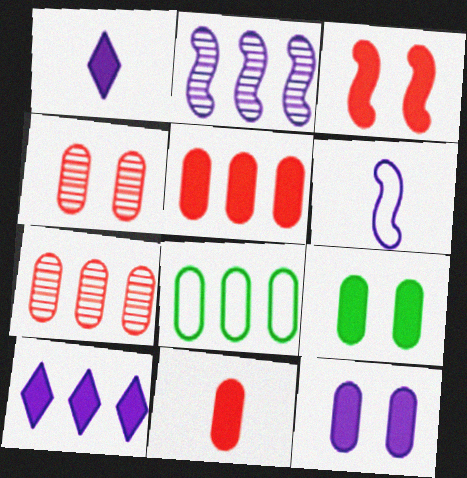[]